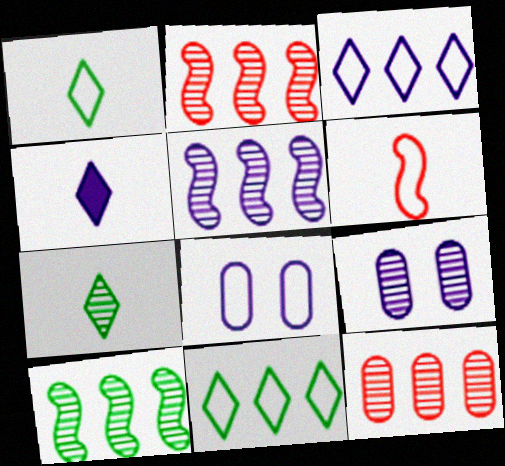[[2, 5, 10], 
[2, 7, 9], 
[4, 5, 8], 
[6, 8, 11]]